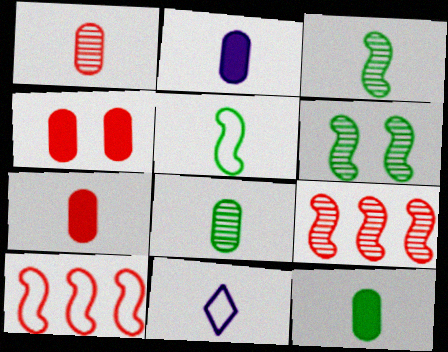[[2, 7, 12], 
[3, 7, 11]]